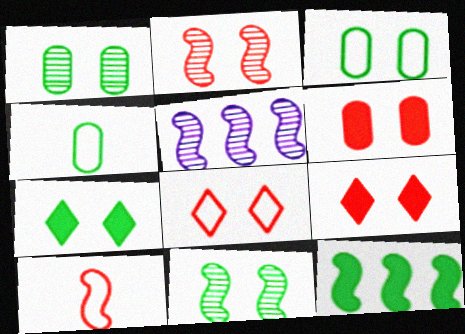[[2, 6, 8], 
[3, 7, 11], 
[4, 5, 9]]